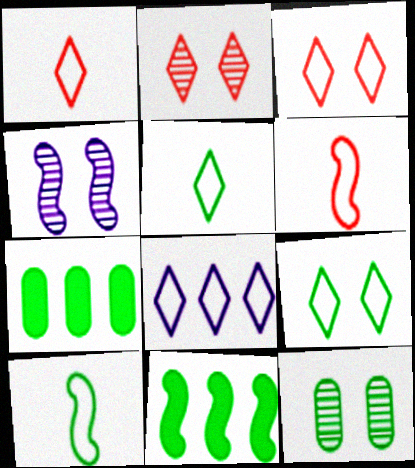[[1, 4, 7], 
[1, 8, 9], 
[2, 4, 12], 
[3, 5, 8], 
[4, 6, 11], 
[5, 11, 12]]